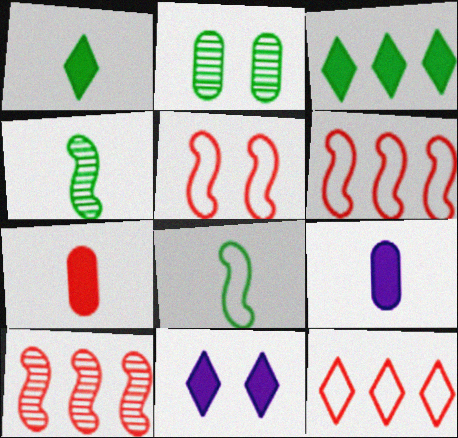[[2, 3, 8], 
[2, 5, 11]]